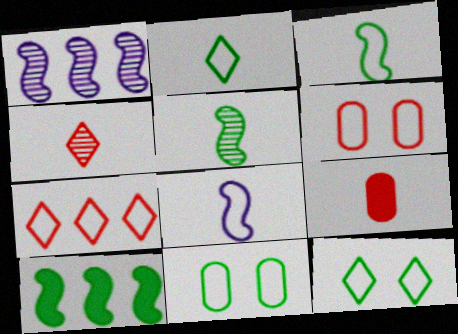[[1, 9, 12], 
[7, 8, 11]]